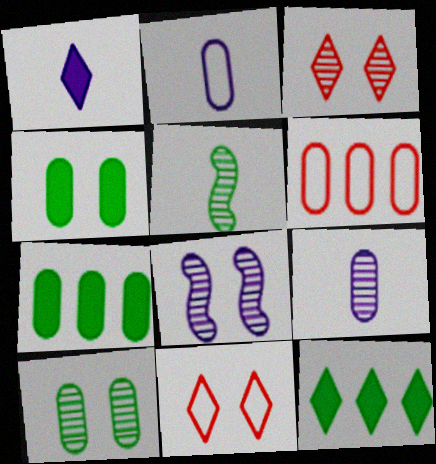[[3, 8, 10], 
[4, 6, 9], 
[4, 8, 11]]